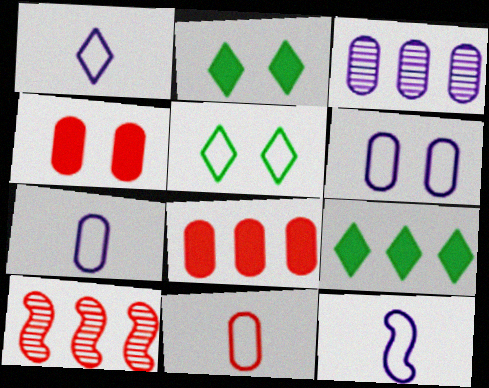[[1, 7, 12], 
[2, 7, 10]]